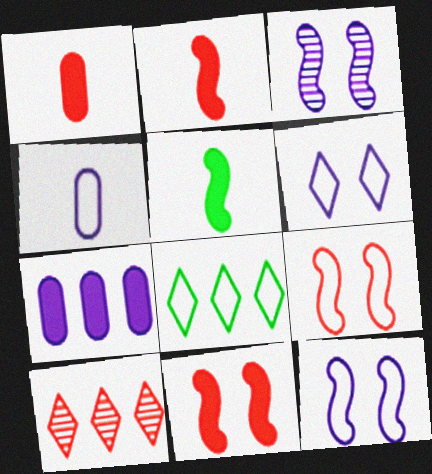[[1, 3, 8], 
[1, 9, 10], 
[4, 8, 9]]